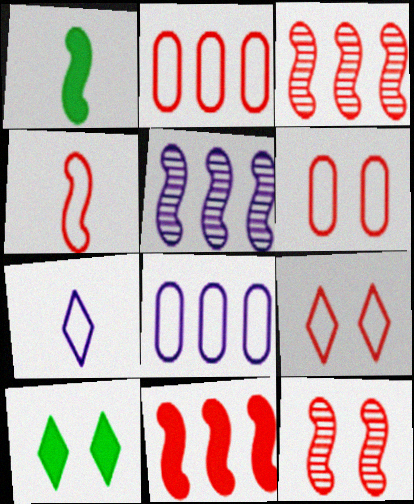[[2, 4, 9], 
[4, 11, 12]]